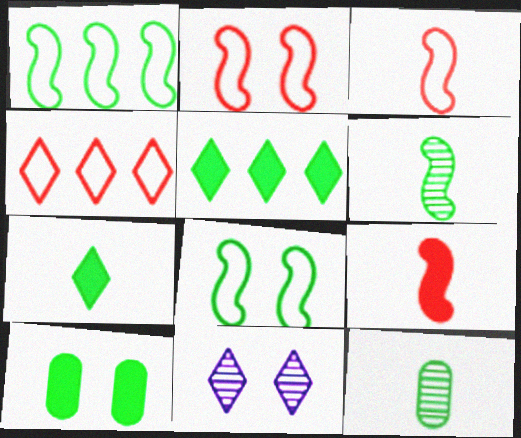[[2, 10, 11], 
[4, 7, 11], 
[5, 8, 12]]